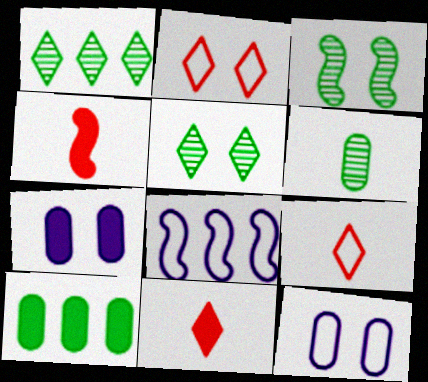[[1, 3, 6], 
[1, 4, 12], 
[2, 3, 7], 
[3, 4, 8]]